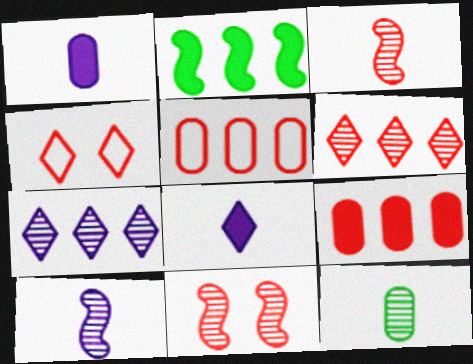[[2, 5, 7], 
[3, 4, 9], 
[7, 11, 12]]